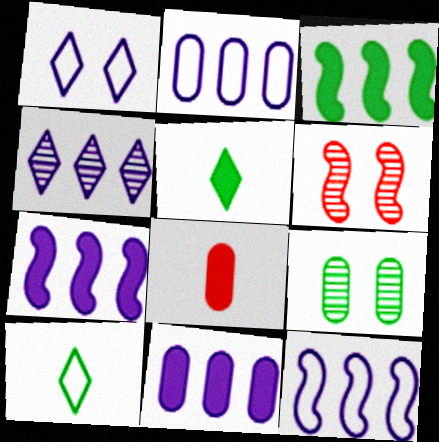[[2, 4, 7], 
[2, 5, 6], 
[2, 8, 9], 
[3, 9, 10], 
[4, 11, 12], 
[6, 10, 11]]